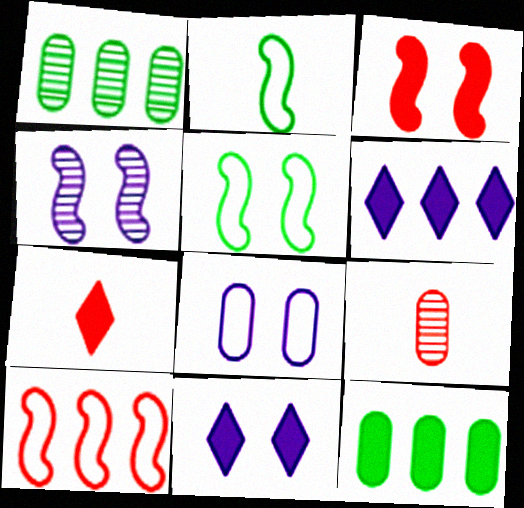[[1, 6, 10], 
[3, 4, 5], 
[4, 8, 11], 
[5, 6, 9], 
[8, 9, 12]]